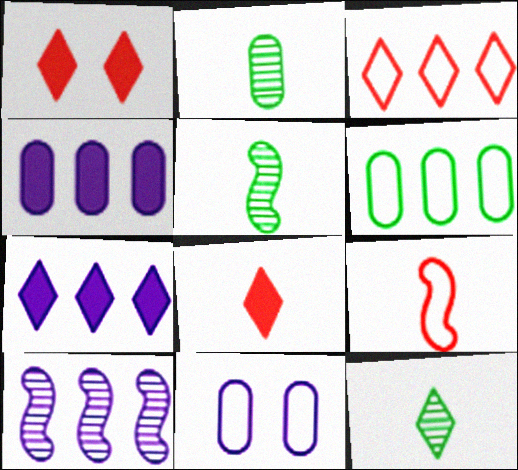[[2, 5, 12]]